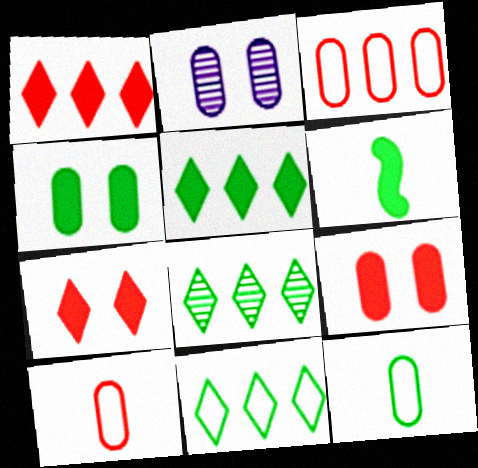[[4, 5, 6], 
[5, 8, 11]]